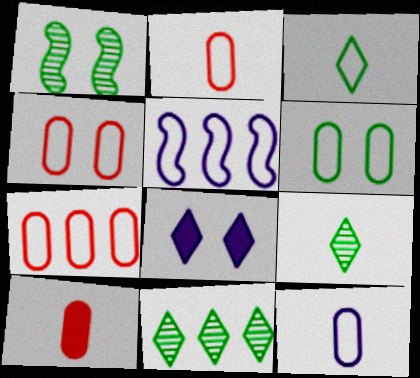[[1, 4, 8], 
[2, 4, 7], 
[3, 4, 5], 
[6, 7, 12]]